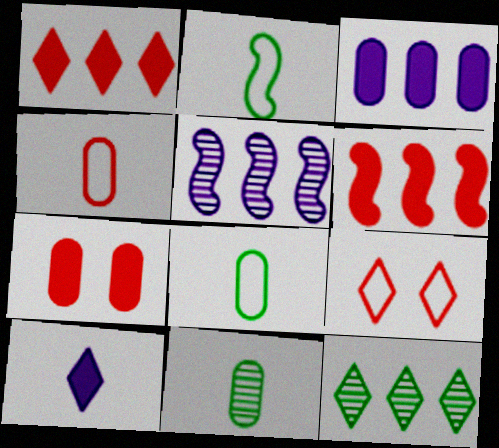[[9, 10, 12]]